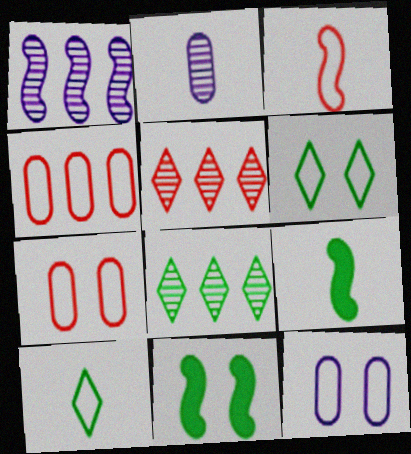[[1, 3, 11], 
[5, 9, 12]]